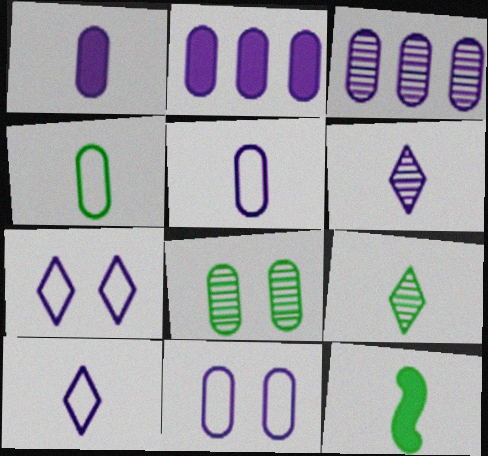[[1, 3, 11], 
[4, 9, 12]]